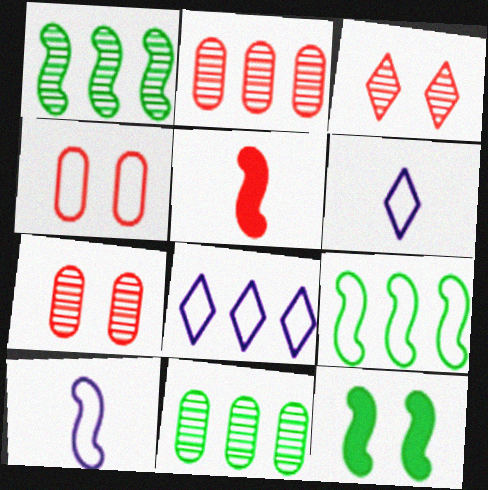[[2, 6, 12], 
[4, 6, 9]]